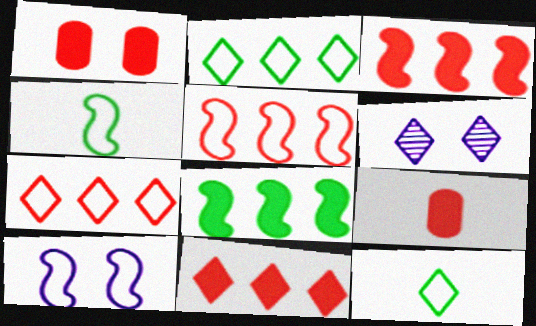[[4, 5, 10], 
[6, 11, 12]]